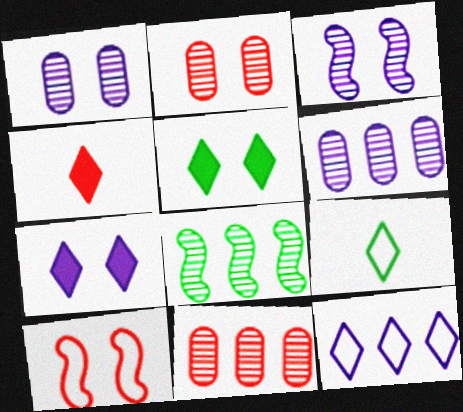[[1, 5, 10], 
[4, 10, 11]]